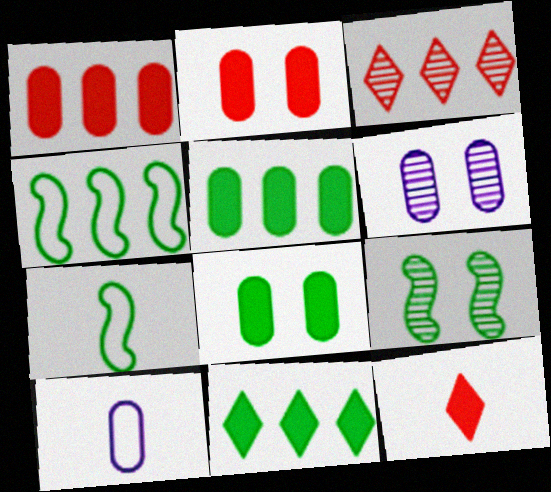[[4, 6, 12]]